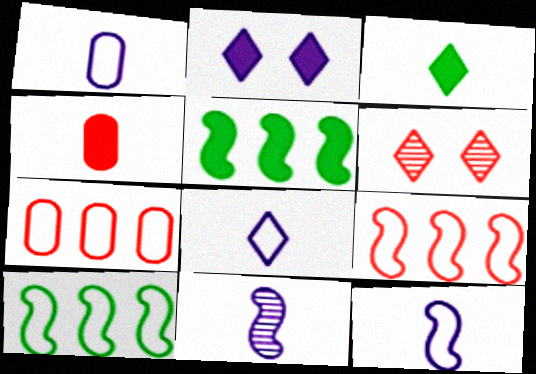[[1, 5, 6], 
[1, 8, 12], 
[2, 4, 5], 
[4, 6, 9]]